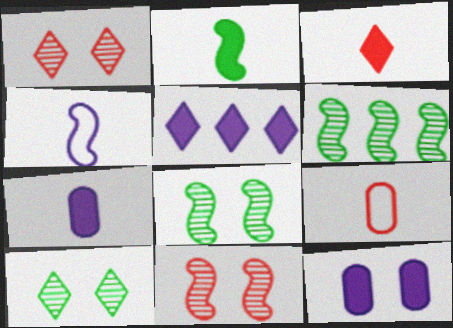[[2, 3, 7], 
[5, 8, 9]]